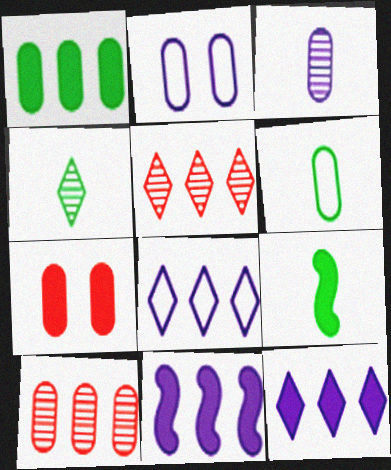[[2, 5, 9], 
[4, 6, 9], 
[7, 9, 12]]